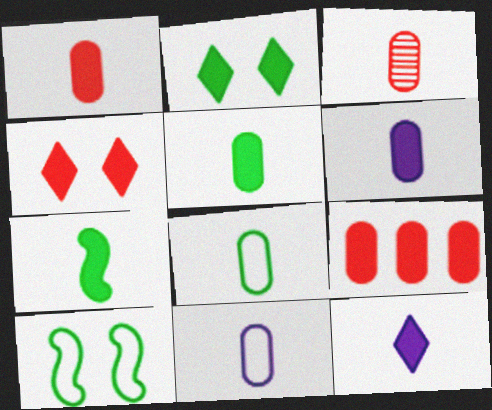[[1, 5, 6], 
[1, 7, 12], 
[3, 5, 11], 
[3, 6, 8]]